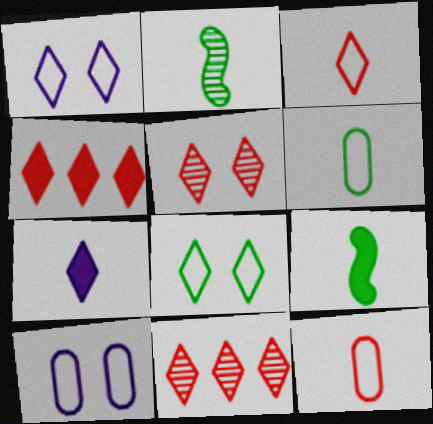[[2, 4, 10], 
[2, 7, 12], 
[3, 4, 5], 
[7, 8, 11], 
[9, 10, 11]]